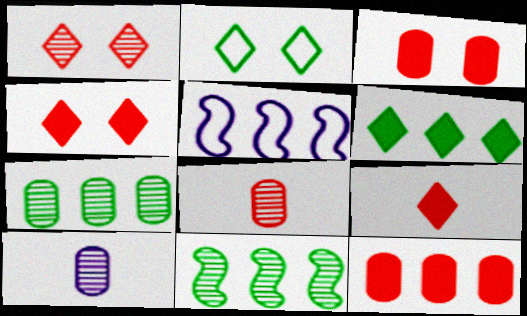[[1, 10, 11]]